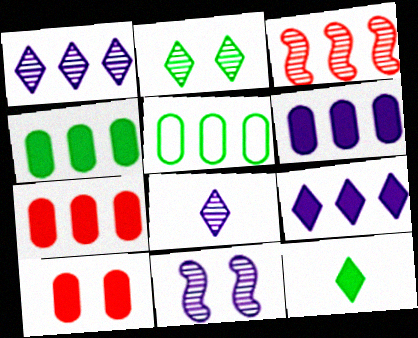[[3, 5, 9], 
[4, 6, 7]]